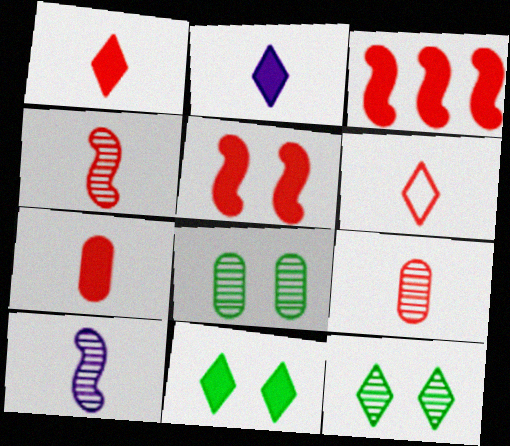[[4, 6, 7]]